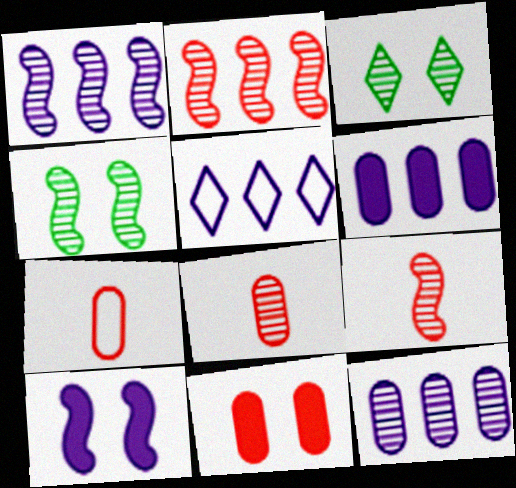[[1, 3, 8], 
[1, 4, 9], 
[1, 5, 6], 
[3, 9, 12]]